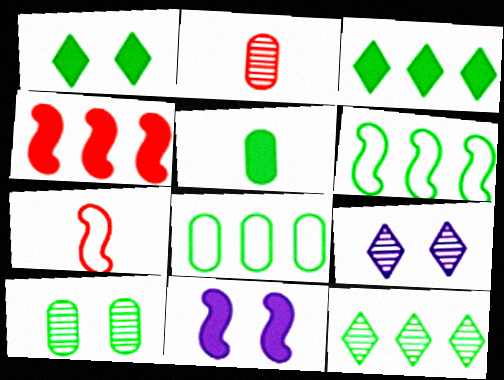[[5, 8, 10]]